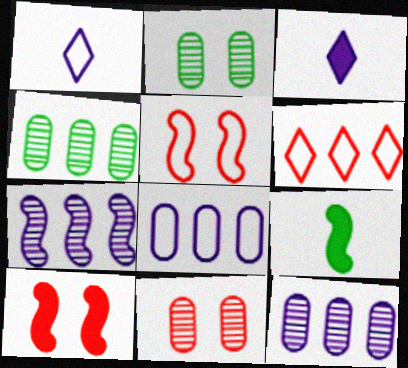[[1, 4, 10], 
[3, 4, 5], 
[5, 7, 9]]